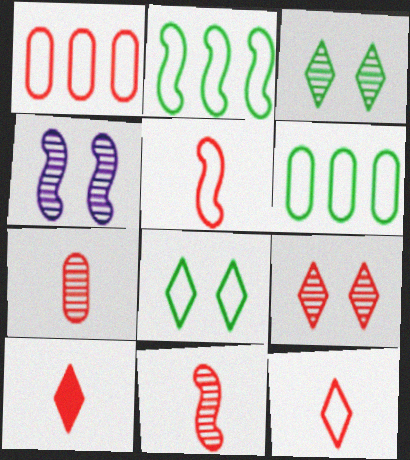[[4, 6, 10], 
[5, 7, 10]]